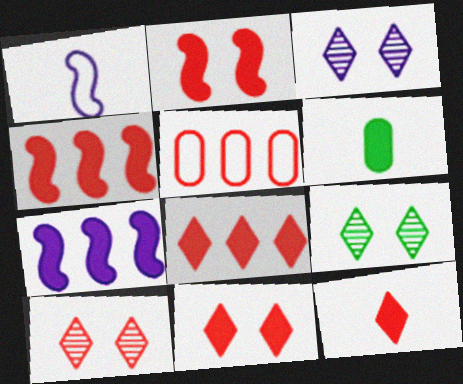[[3, 9, 10], 
[6, 7, 11], 
[8, 11, 12]]